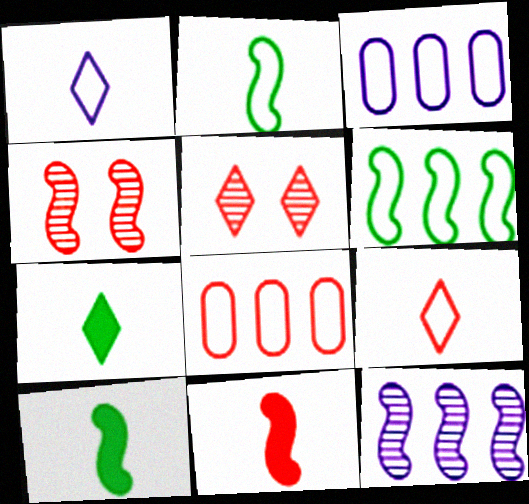[[3, 4, 7], 
[3, 5, 10], 
[5, 8, 11]]